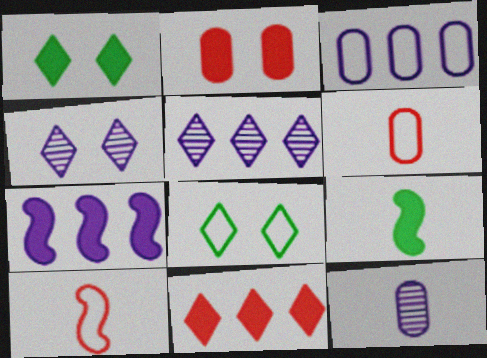[[3, 5, 7], 
[3, 8, 10]]